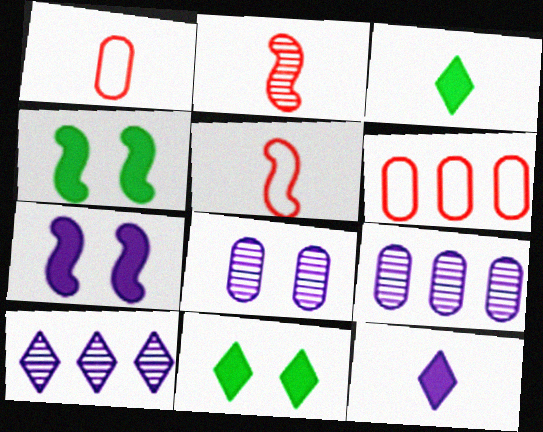[[1, 4, 10], 
[5, 9, 11]]